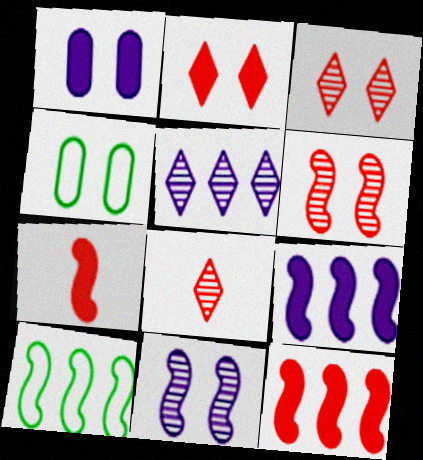[[1, 8, 10], 
[2, 4, 11], 
[4, 5, 7], 
[4, 8, 9], 
[7, 10, 11]]